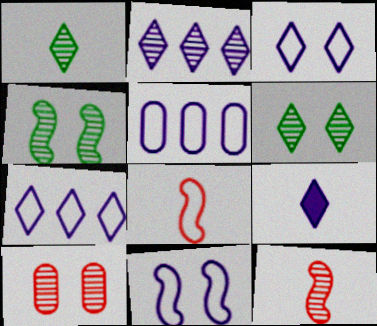[[2, 3, 9]]